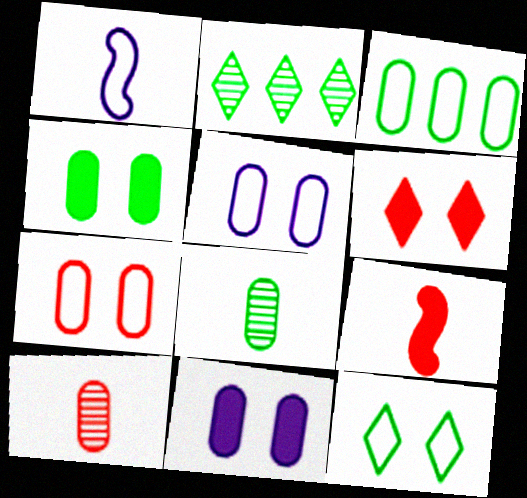[[2, 5, 9], 
[3, 4, 8], 
[3, 10, 11]]